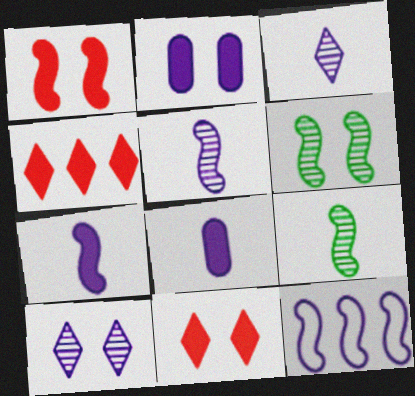[[1, 9, 12], 
[2, 3, 12], 
[8, 10, 12]]